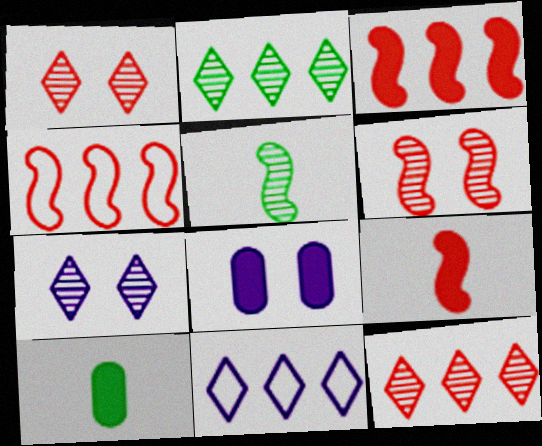[[4, 6, 9], 
[4, 7, 10], 
[6, 10, 11]]